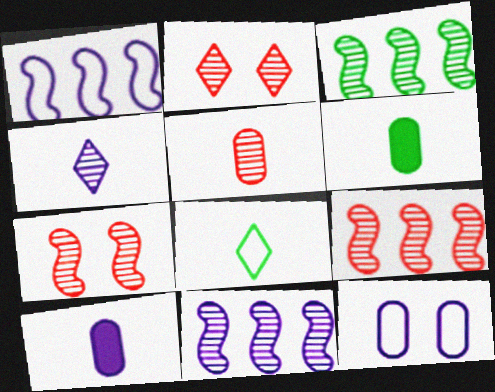[[1, 2, 6], 
[2, 5, 9], 
[3, 9, 11]]